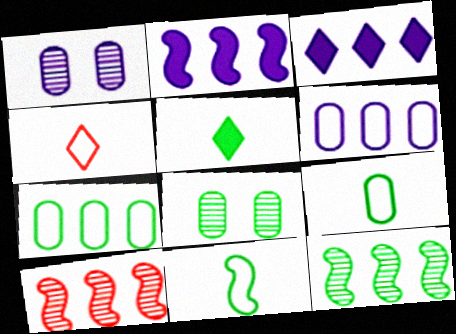[[2, 4, 8], 
[3, 7, 10]]